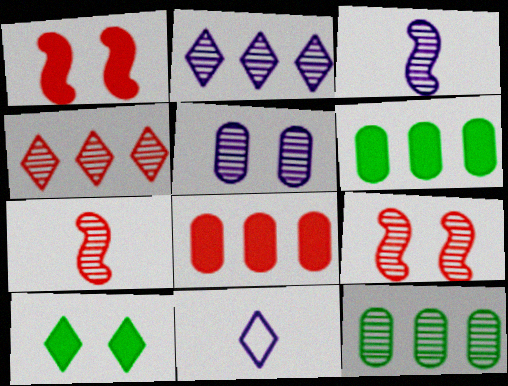[[1, 11, 12], 
[2, 3, 5], 
[4, 10, 11], 
[6, 9, 11]]